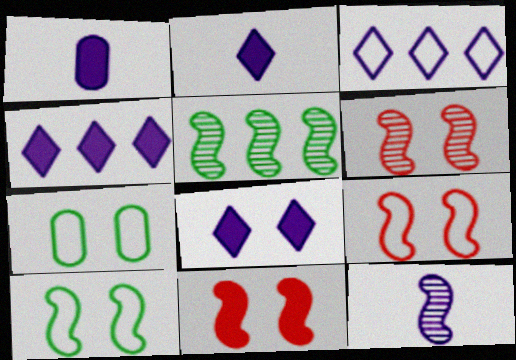[[2, 4, 8], 
[5, 6, 12], 
[6, 7, 8], 
[6, 9, 11]]